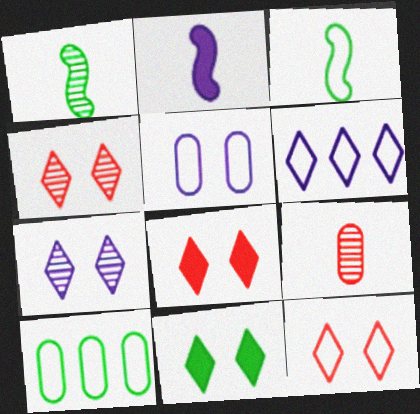[[1, 10, 11], 
[2, 4, 10], 
[4, 8, 12], 
[7, 11, 12]]